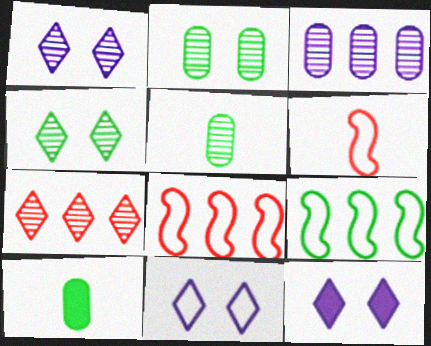[[1, 8, 10], 
[1, 11, 12], 
[4, 9, 10], 
[5, 8, 12]]